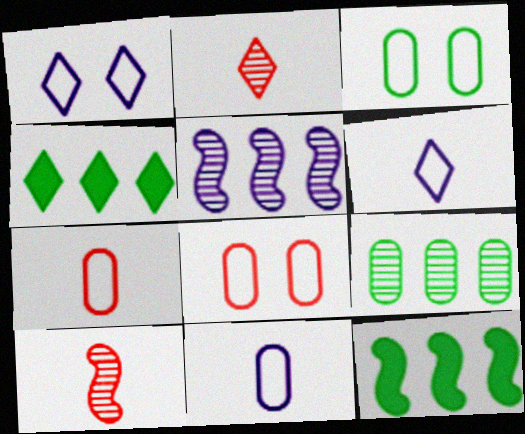[[1, 2, 4]]